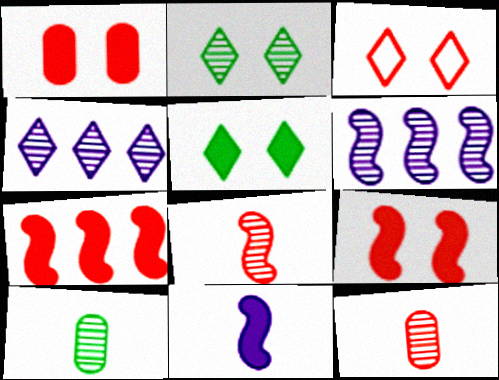[[2, 6, 12], 
[3, 7, 12]]